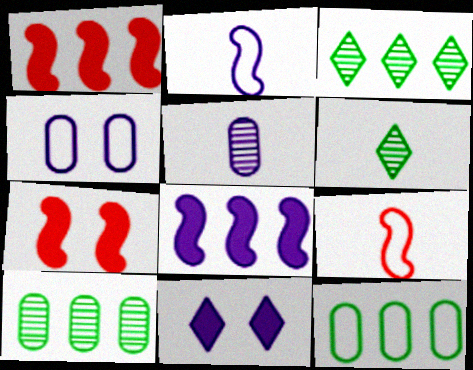[[1, 4, 6], 
[9, 10, 11]]